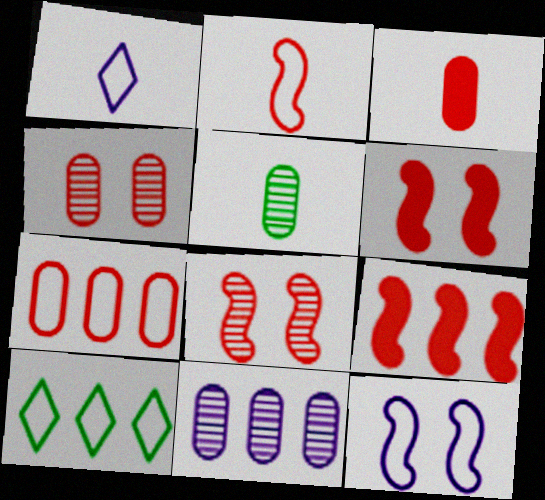[[2, 8, 9], 
[3, 4, 7], 
[4, 5, 11], 
[9, 10, 11]]